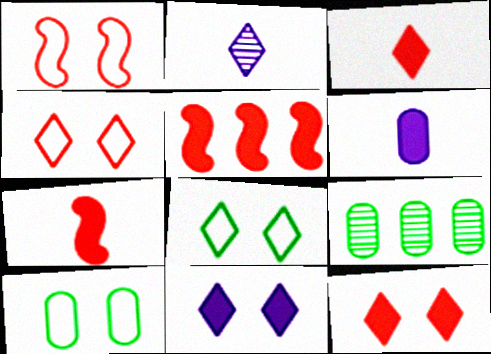[[2, 5, 10]]